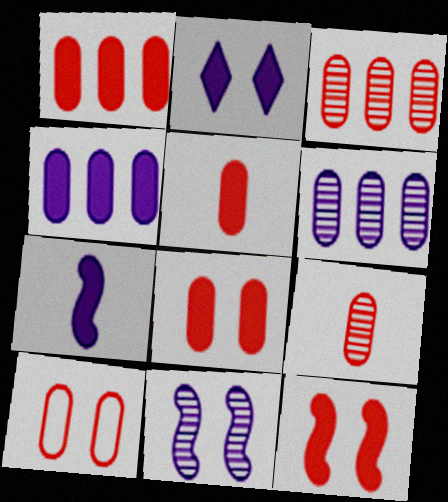[[1, 5, 8], 
[1, 9, 10], 
[2, 4, 7], 
[3, 5, 10]]